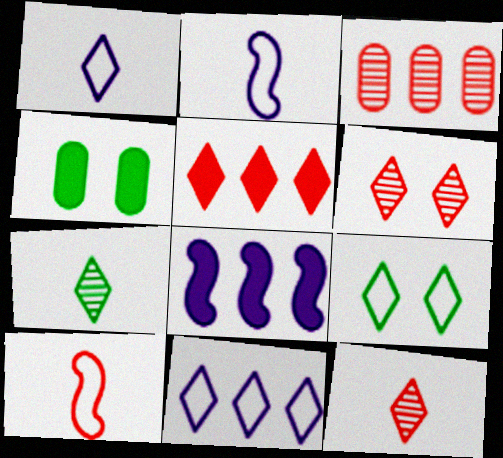[]